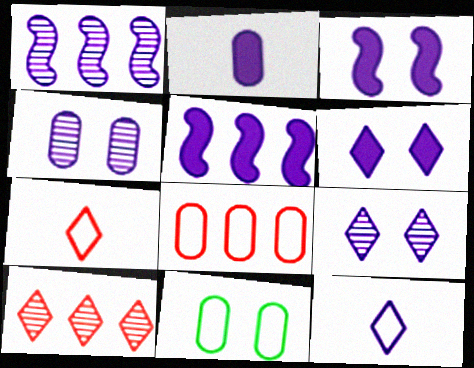[[2, 5, 6], 
[4, 5, 12]]